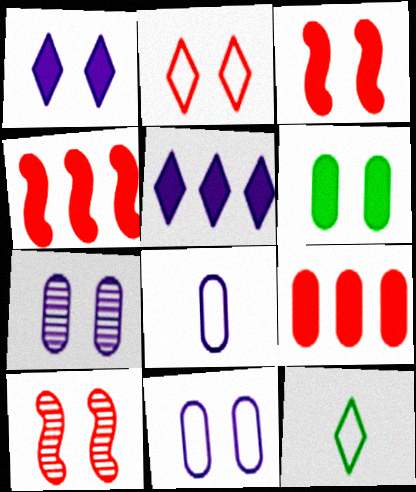[[1, 3, 6], 
[4, 7, 12]]